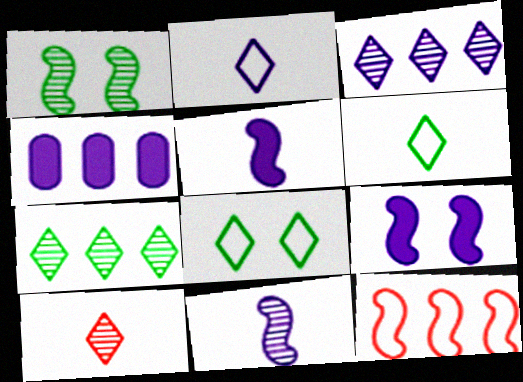[[1, 5, 12], 
[4, 7, 12]]